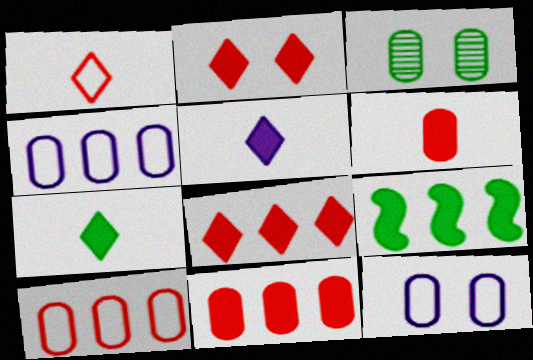[[3, 4, 6]]